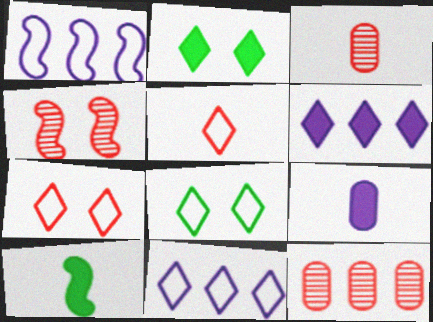[[1, 2, 3], 
[1, 4, 10], 
[5, 8, 11]]